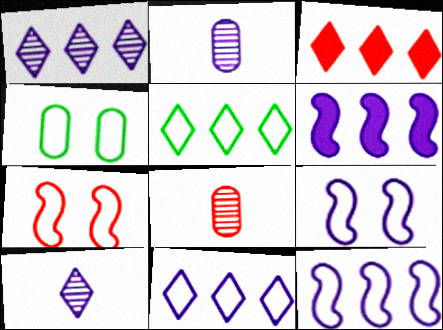[[1, 3, 5], 
[3, 7, 8]]